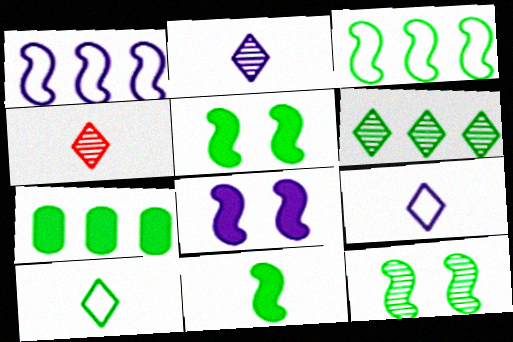[[3, 6, 7], 
[3, 11, 12], 
[7, 10, 12]]